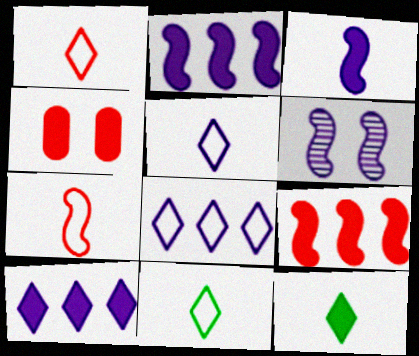[[1, 5, 11], 
[2, 4, 12]]